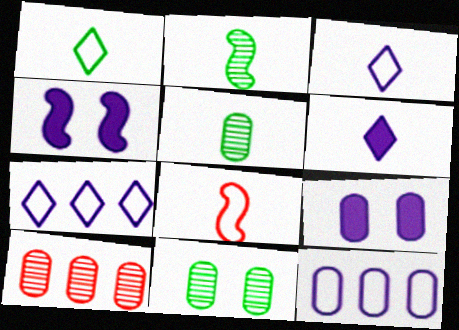[[1, 4, 10], 
[5, 6, 8]]